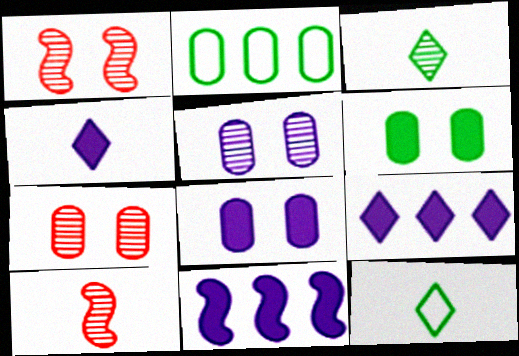[[1, 2, 4], 
[4, 8, 11], 
[7, 11, 12]]